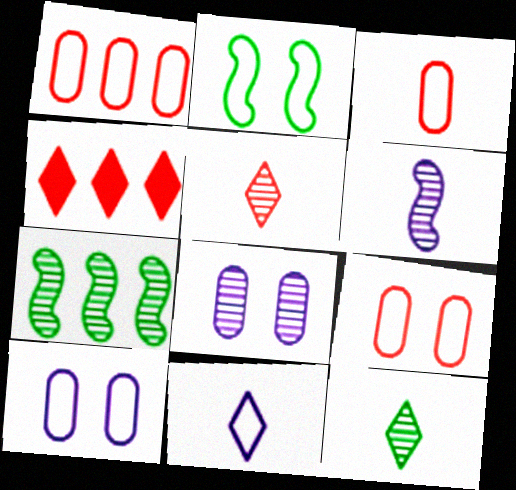[[1, 2, 11], 
[1, 3, 9], 
[5, 7, 8]]